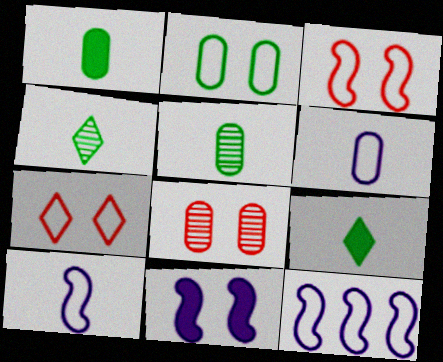[[8, 9, 12]]